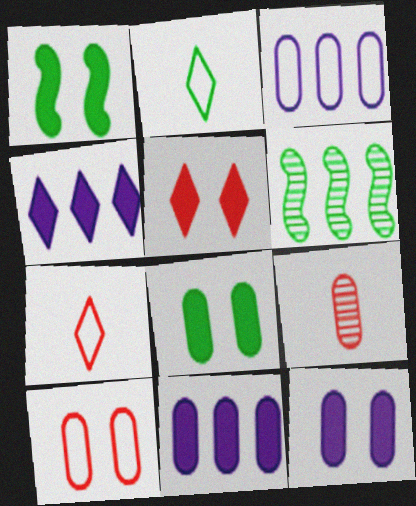[[1, 5, 12], 
[2, 6, 8], 
[3, 8, 9], 
[6, 7, 12]]